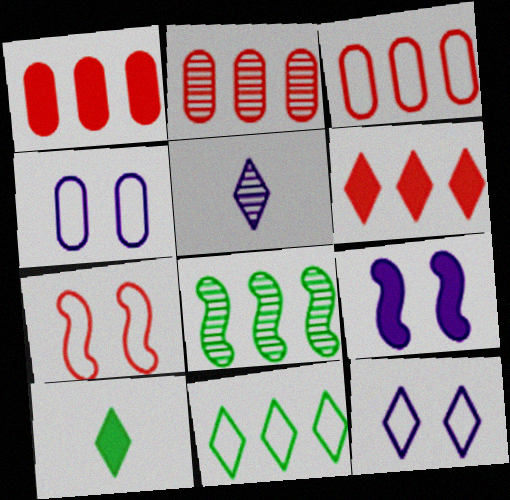[[1, 2, 3], 
[1, 9, 10]]